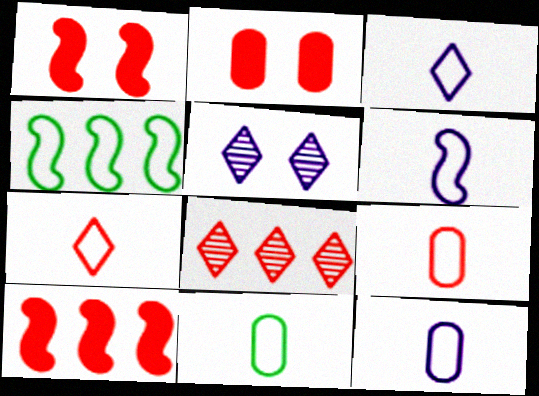[[1, 8, 9], 
[3, 6, 12], 
[5, 10, 11], 
[6, 7, 11], 
[9, 11, 12]]